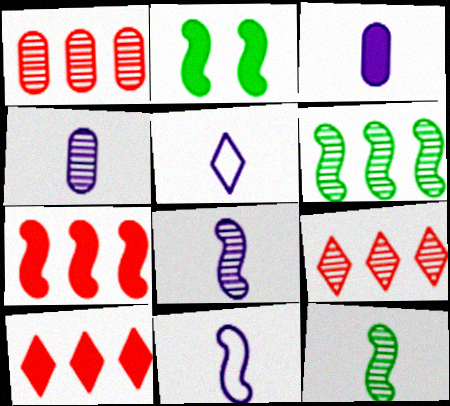[[1, 2, 5], 
[2, 3, 10], 
[3, 5, 8]]